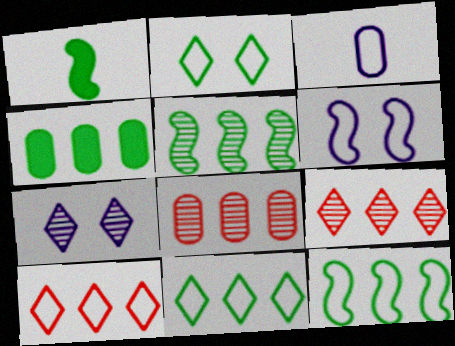[[4, 5, 11]]